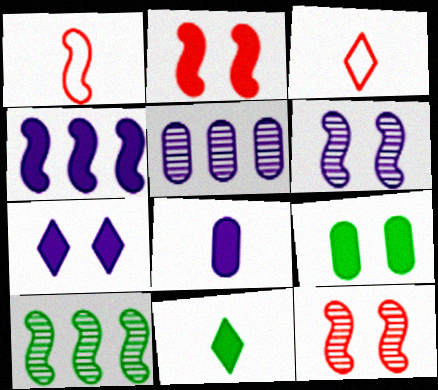[[2, 7, 9], 
[4, 7, 8]]